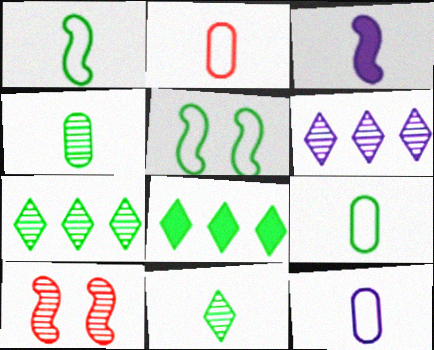[[2, 3, 11], 
[2, 9, 12], 
[4, 5, 8], 
[4, 6, 10], 
[8, 10, 12]]